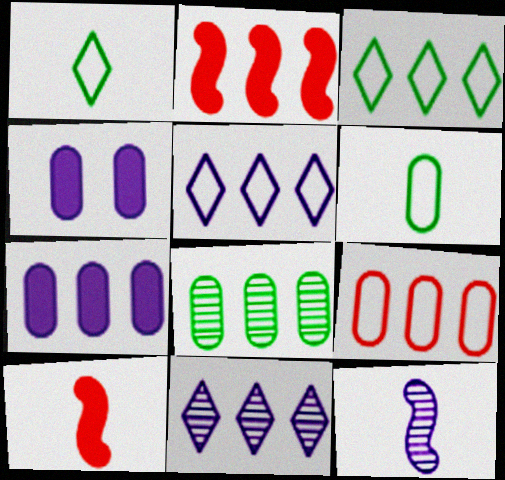[[2, 5, 8], 
[4, 5, 12], 
[7, 8, 9]]